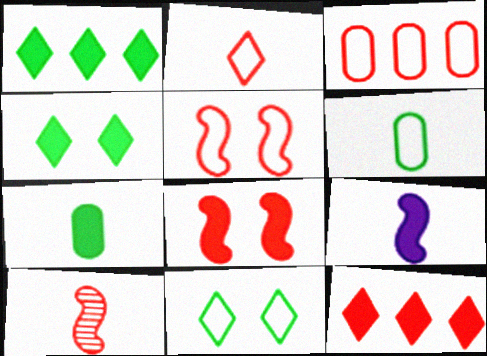[[2, 3, 5]]